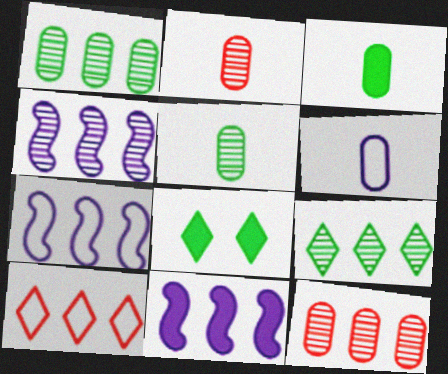[[1, 10, 11], 
[2, 3, 6], 
[2, 7, 8], 
[4, 7, 11], 
[4, 9, 12]]